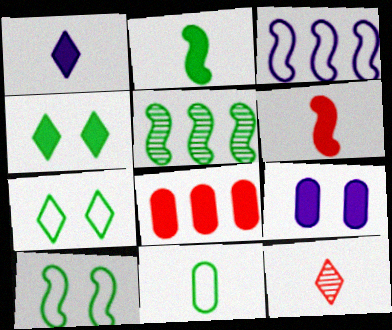[[2, 5, 10], 
[4, 5, 11]]